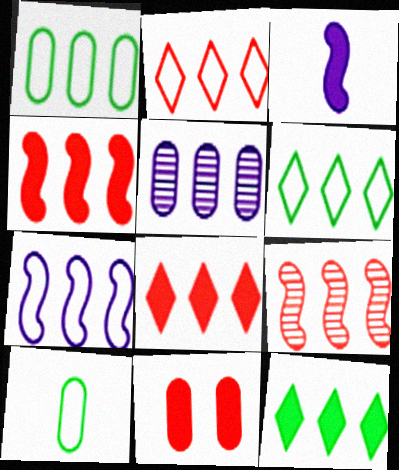[[1, 2, 7], 
[3, 11, 12], 
[4, 5, 6], 
[5, 10, 11]]